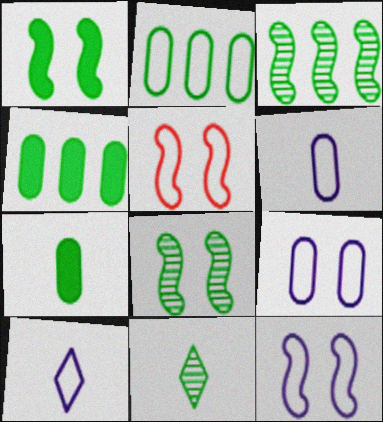[[1, 2, 11], 
[2, 5, 10]]